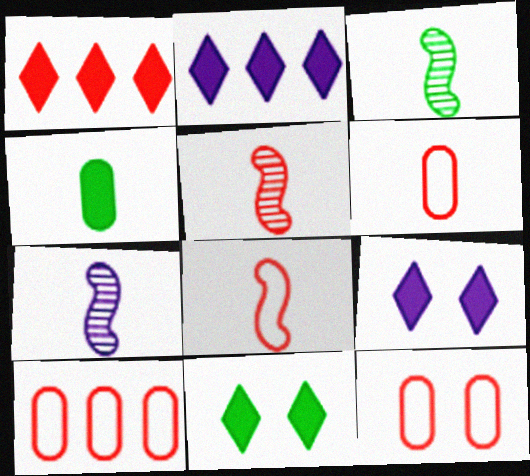[[1, 5, 12], 
[2, 3, 12], 
[3, 5, 7], 
[3, 9, 10], 
[6, 10, 12], 
[7, 10, 11]]